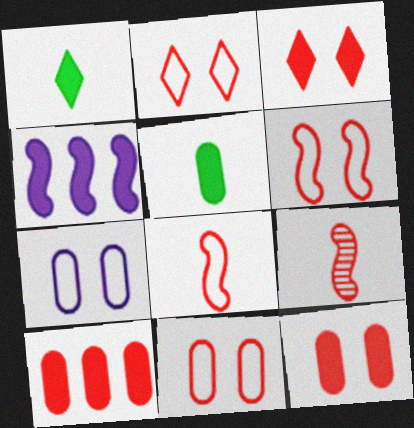[[1, 4, 12], 
[2, 6, 11], 
[2, 9, 10], 
[3, 4, 5]]